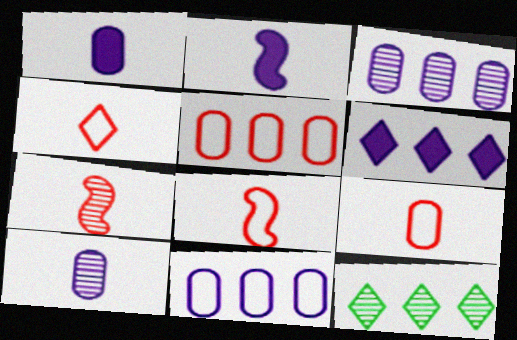[[4, 8, 9]]